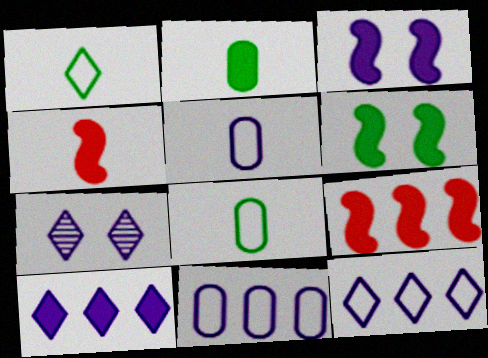[[7, 8, 9]]